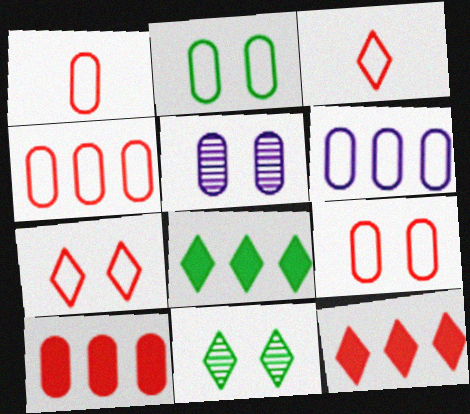[[1, 2, 6], 
[1, 4, 9]]